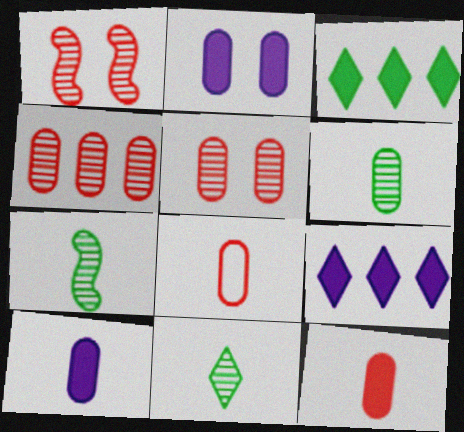[[6, 7, 11], 
[6, 8, 10]]